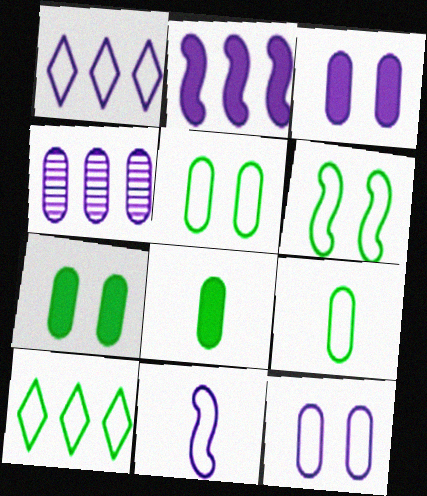[[1, 2, 4], 
[1, 11, 12], 
[6, 9, 10]]